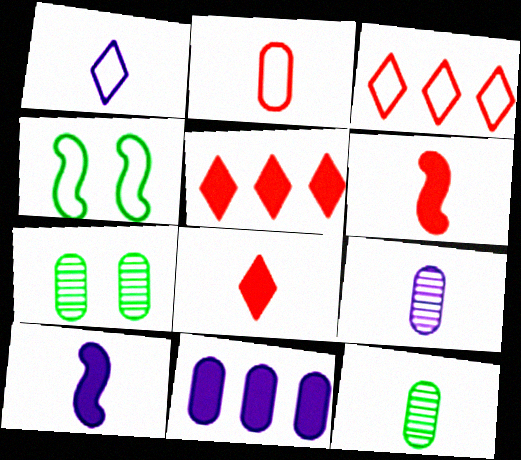[[1, 6, 12], 
[1, 9, 10], 
[2, 7, 11], 
[3, 7, 10], 
[4, 5, 9]]